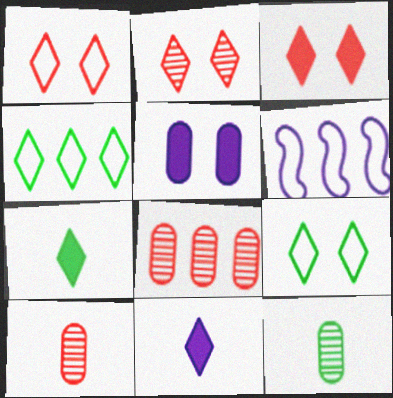[[1, 2, 3], 
[2, 4, 11], 
[3, 6, 12]]